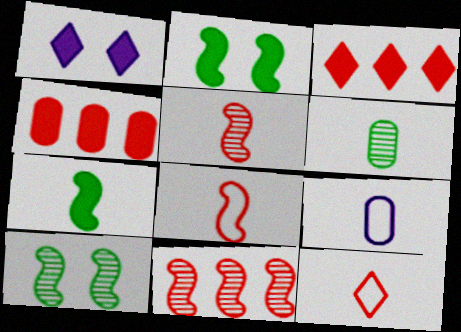[[1, 4, 7], 
[3, 9, 10]]